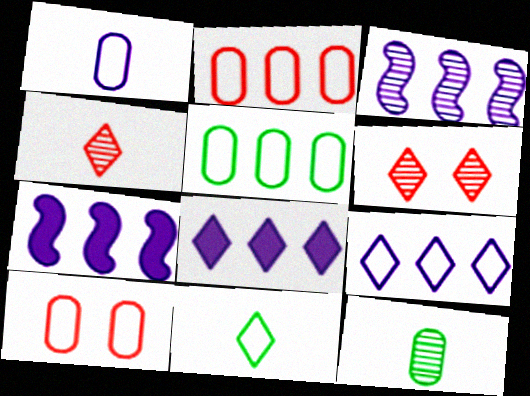[[1, 5, 10], 
[3, 6, 12], 
[6, 8, 11]]